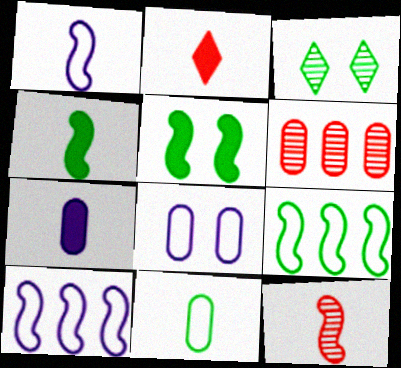[[1, 4, 12], 
[2, 4, 7], 
[5, 10, 12]]